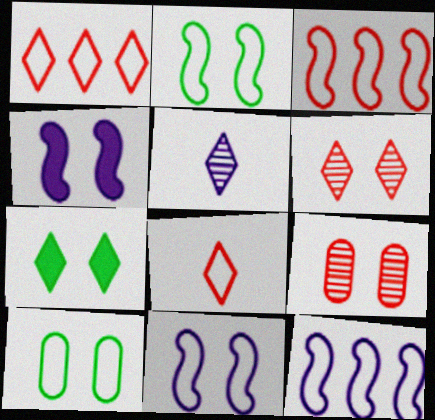[[1, 5, 7], 
[4, 6, 10], 
[7, 9, 11], 
[8, 10, 12]]